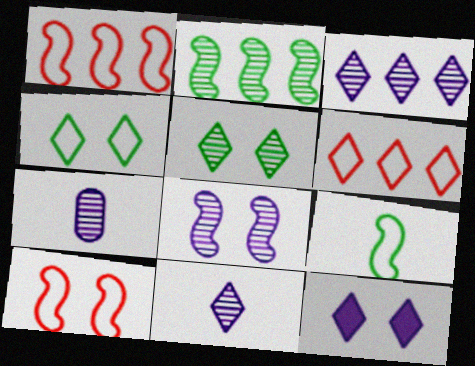[[3, 7, 8]]